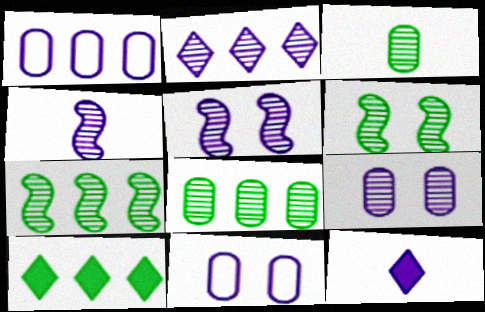[[1, 5, 12], 
[2, 4, 9]]